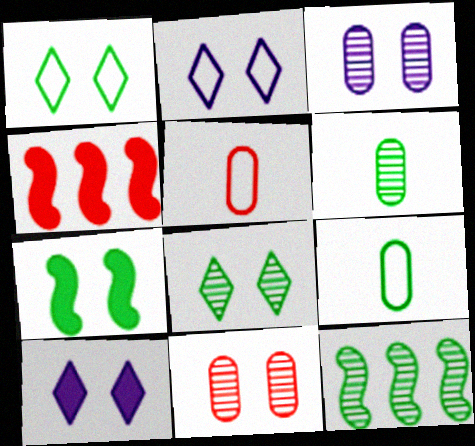[[2, 4, 6], 
[2, 7, 11], 
[5, 10, 12], 
[6, 8, 12]]